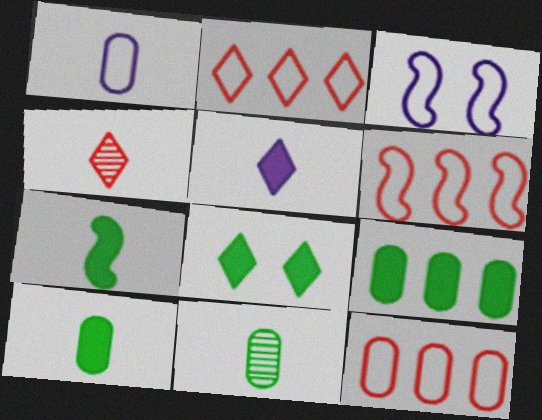[[1, 4, 7], 
[2, 6, 12], 
[3, 4, 9], 
[7, 8, 9]]